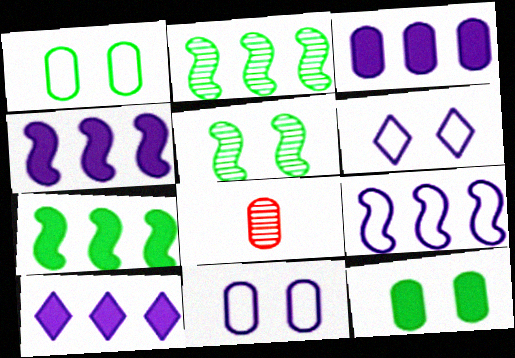[[1, 3, 8], 
[3, 4, 10], 
[6, 7, 8]]